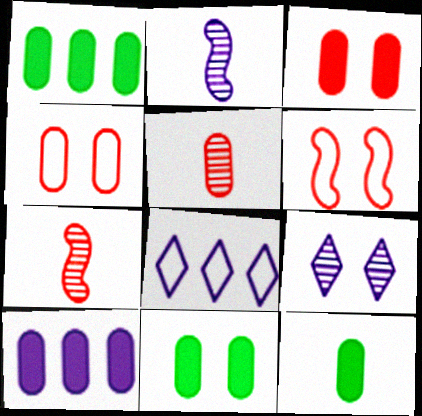[[1, 11, 12], 
[3, 10, 12], 
[6, 9, 11], 
[7, 8, 11]]